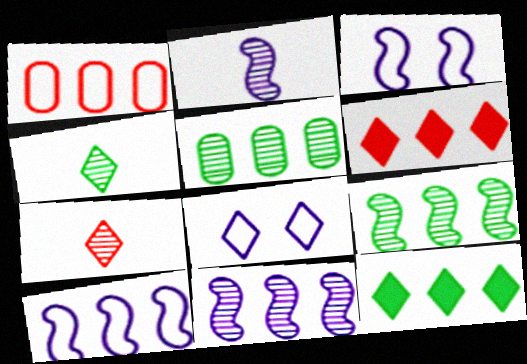[[1, 11, 12], 
[4, 6, 8], 
[5, 6, 10], 
[7, 8, 12]]